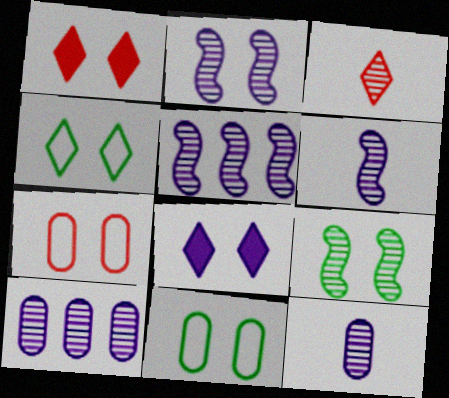[[1, 2, 11], 
[2, 5, 6], 
[3, 9, 10], 
[7, 8, 9]]